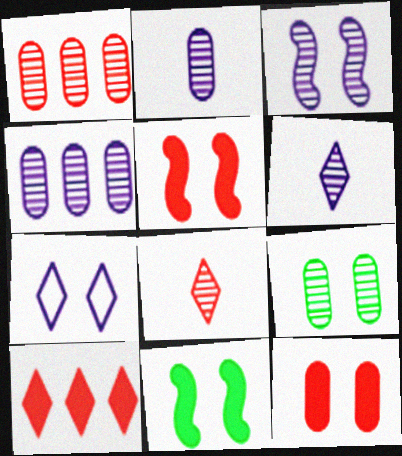[[1, 2, 9], 
[3, 4, 6], 
[5, 7, 9]]